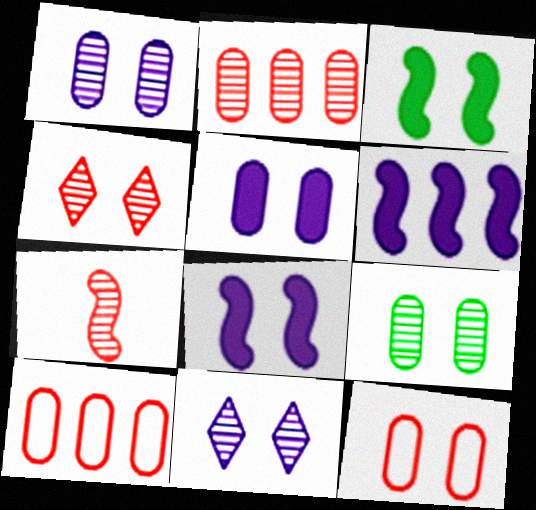[[2, 4, 7], 
[3, 11, 12], 
[5, 9, 12]]